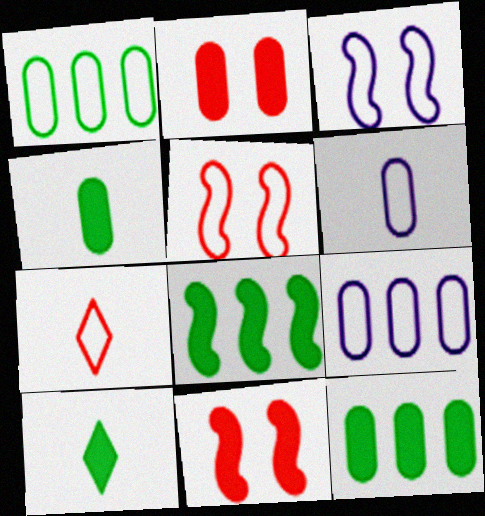[[1, 3, 7]]